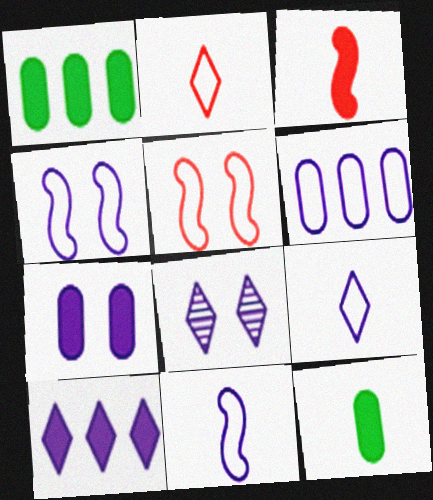[[4, 6, 9], 
[4, 7, 8], 
[8, 9, 10]]